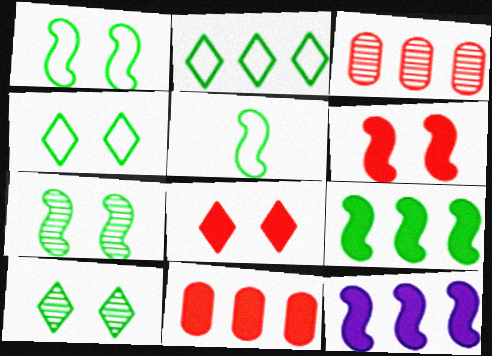[[2, 3, 12], 
[5, 7, 9]]